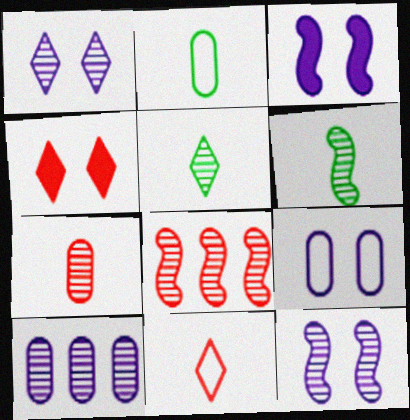[[1, 3, 9], 
[6, 8, 12]]